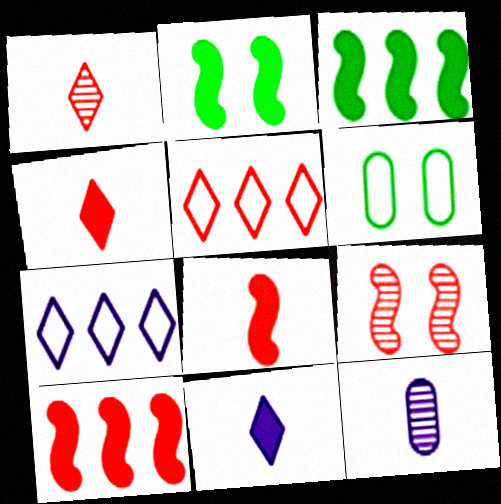[[2, 5, 12]]